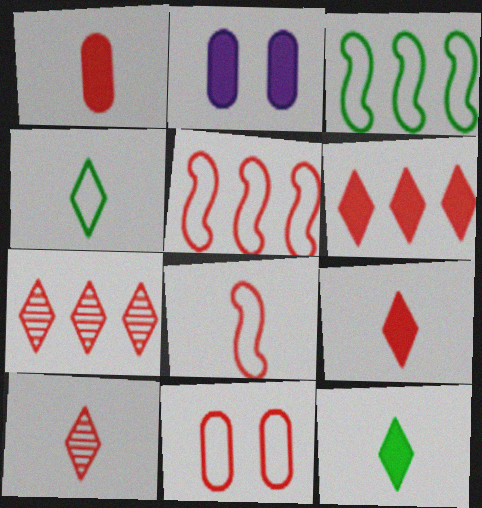[[1, 8, 10], 
[2, 3, 10]]